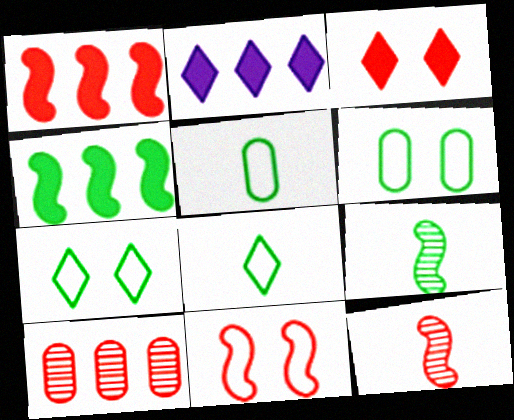[[1, 11, 12], 
[2, 6, 12]]